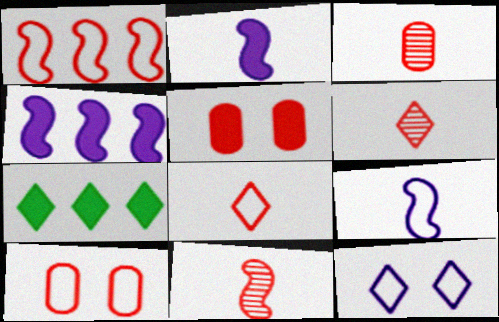[[1, 5, 6], 
[1, 8, 10], 
[2, 5, 7], 
[3, 6, 11], 
[6, 7, 12]]